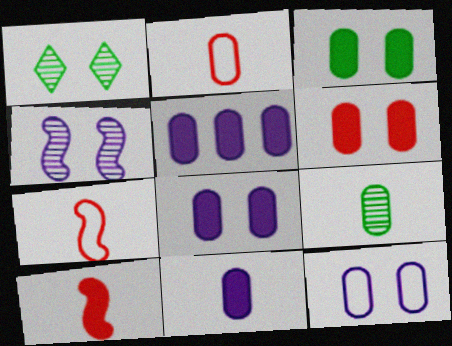[[1, 5, 7], 
[2, 9, 11], 
[3, 6, 8], 
[5, 8, 11]]